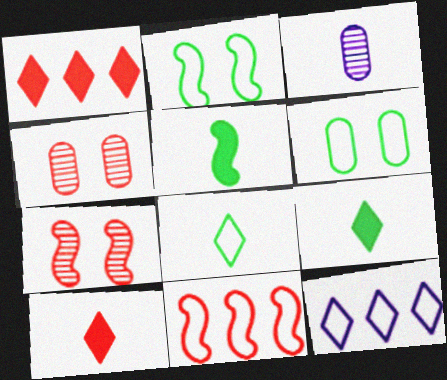[[1, 2, 3], 
[4, 5, 12], 
[4, 10, 11]]